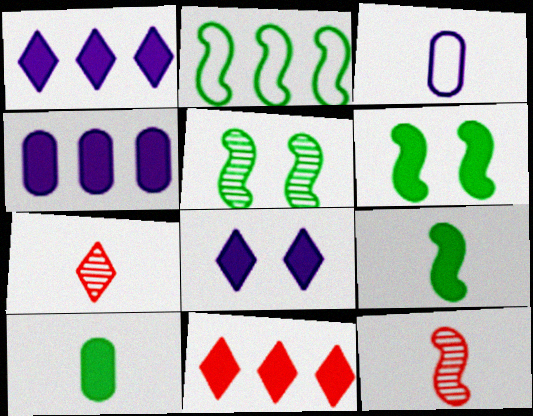[[2, 5, 9], 
[3, 5, 11], 
[3, 7, 9]]